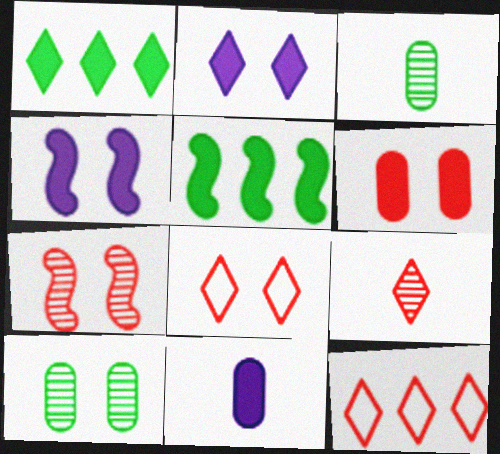[[3, 4, 12], 
[4, 8, 10], 
[6, 7, 8]]